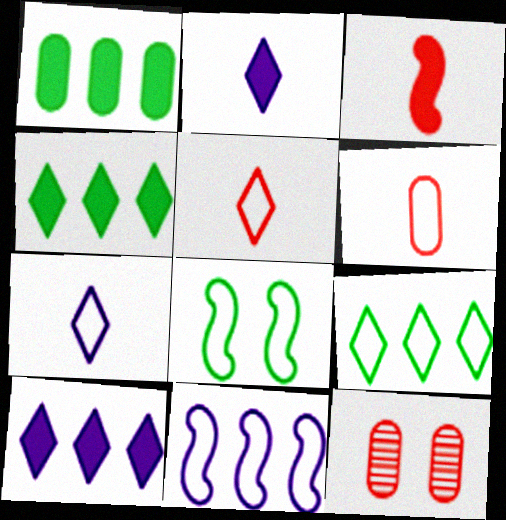[]